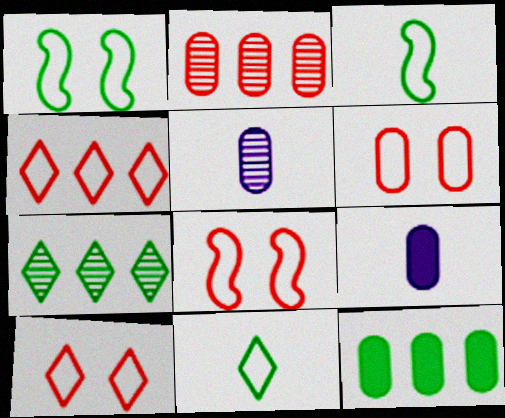[[5, 6, 12], 
[6, 8, 10], 
[7, 8, 9]]